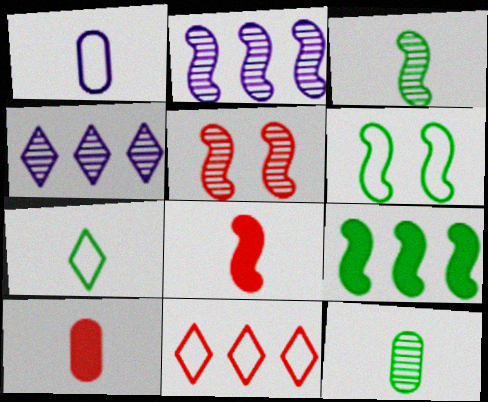[[1, 6, 11], 
[1, 10, 12], 
[2, 3, 5], 
[2, 6, 8], 
[3, 6, 9], 
[4, 5, 12], 
[4, 6, 10], 
[5, 10, 11]]